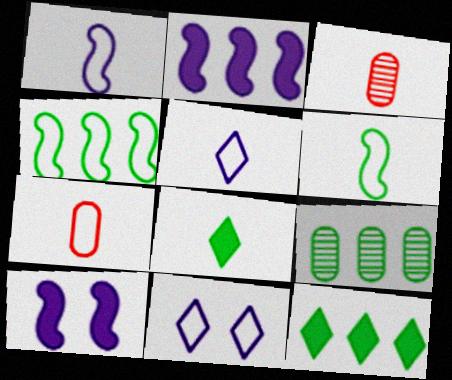[[1, 3, 8], 
[4, 7, 11], 
[4, 9, 12], 
[5, 6, 7]]